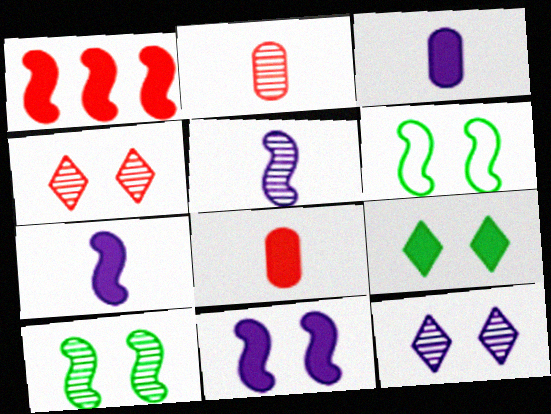[[1, 3, 9], 
[1, 5, 6]]